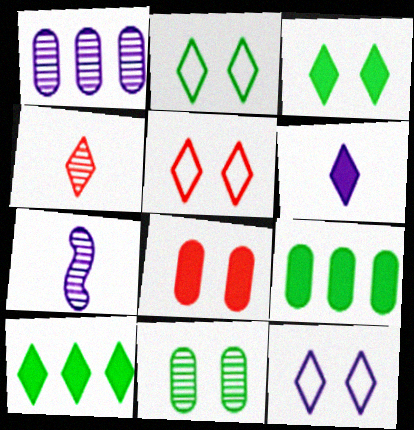[[2, 5, 12], 
[4, 10, 12], 
[5, 7, 9]]